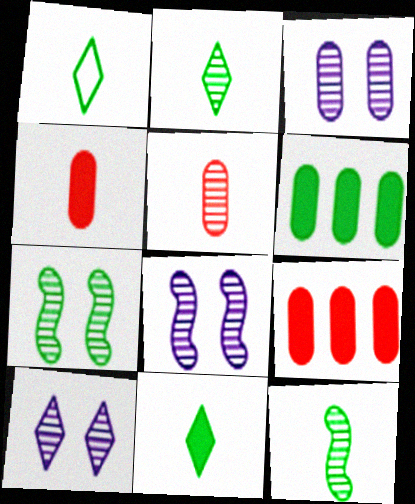[[1, 2, 11], 
[1, 6, 7], 
[1, 8, 9], 
[3, 8, 10]]